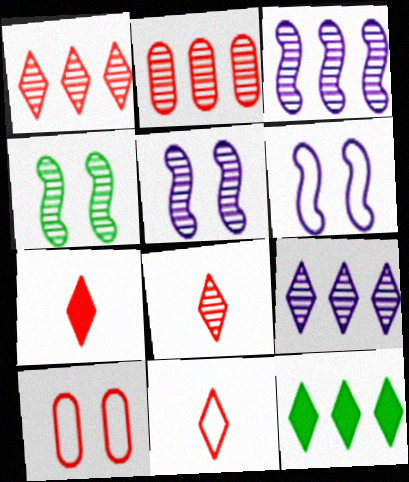[[7, 8, 11]]